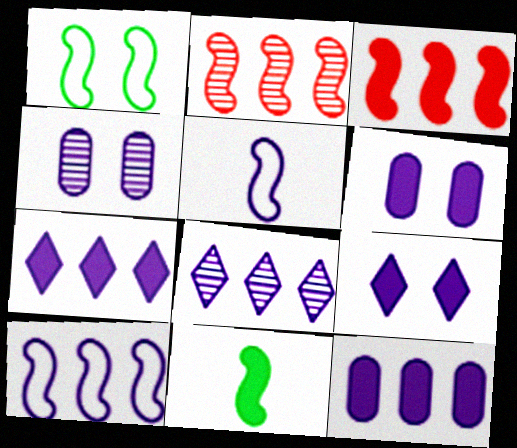[[4, 5, 7], 
[5, 6, 8], 
[8, 10, 12]]